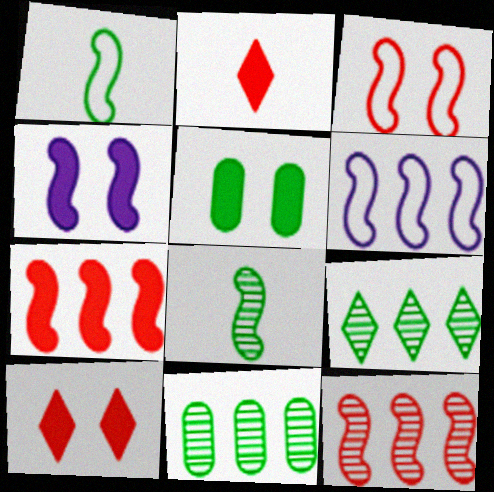[[1, 3, 6], 
[1, 4, 12], 
[1, 5, 9], 
[4, 5, 10]]